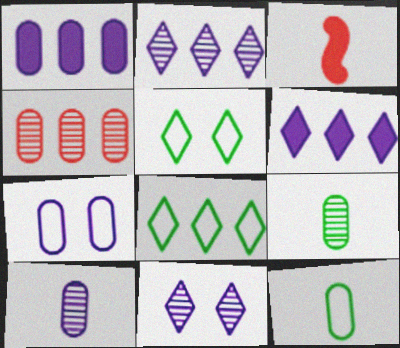[[1, 7, 10]]